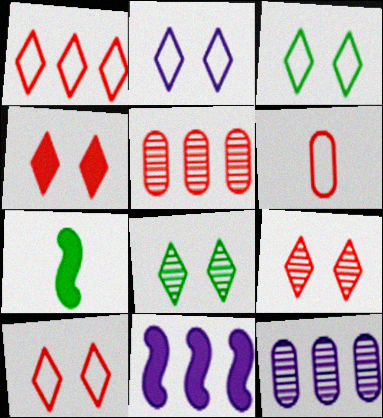[[2, 3, 10], 
[2, 4, 8], 
[2, 5, 7], 
[4, 9, 10], 
[6, 8, 11], 
[7, 10, 12]]